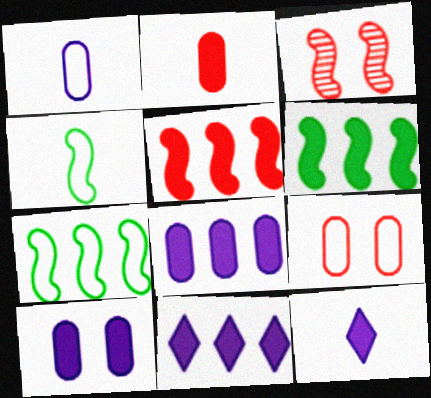[]